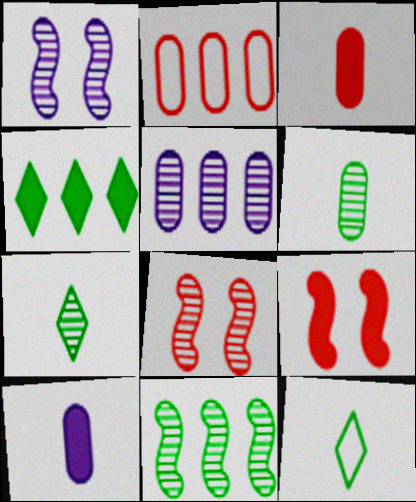[[4, 9, 10], 
[5, 7, 8], 
[5, 9, 12]]